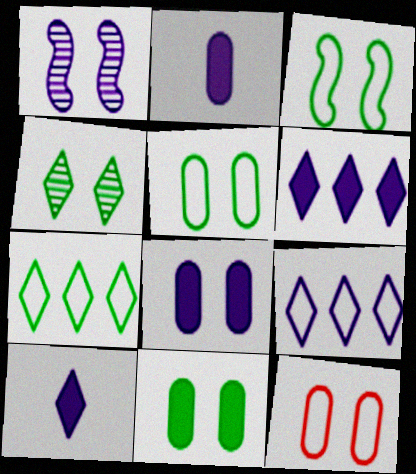[[1, 2, 9], 
[3, 4, 11]]